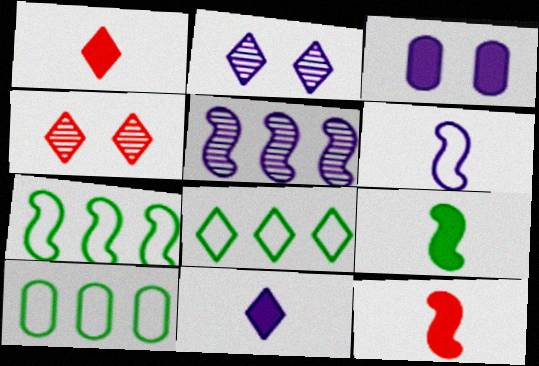[[1, 2, 8], 
[2, 10, 12], 
[4, 8, 11], 
[7, 8, 10]]